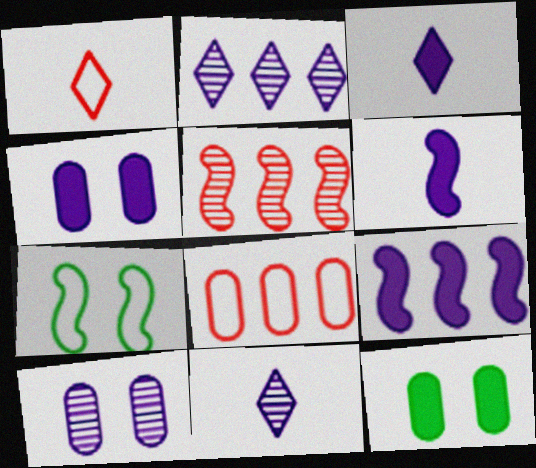[[3, 4, 9], 
[5, 6, 7]]